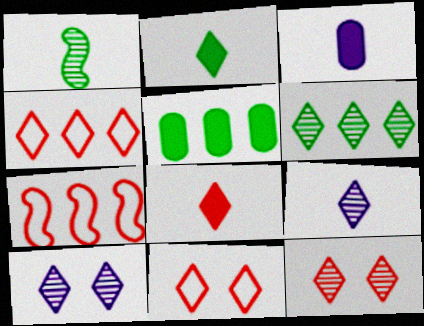[[2, 4, 10], 
[4, 8, 12], 
[6, 9, 12]]